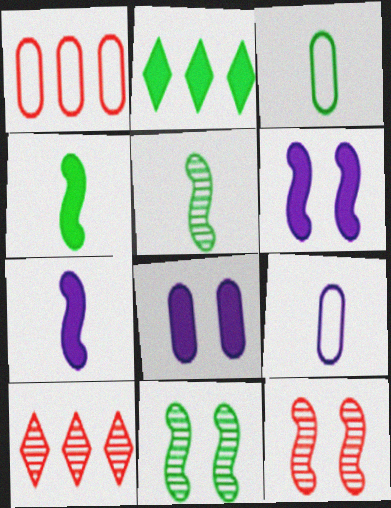[[2, 3, 11], 
[2, 9, 12], 
[3, 6, 10]]